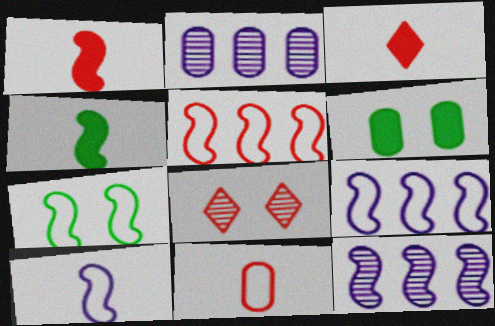[[1, 7, 12], 
[2, 3, 7], 
[2, 6, 11], 
[5, 7, 10]]